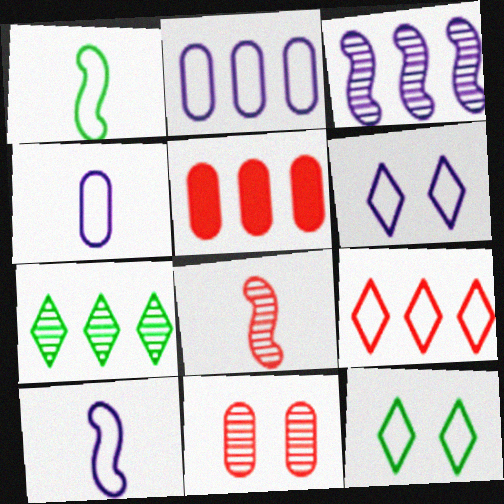[[2, 6, 10]]